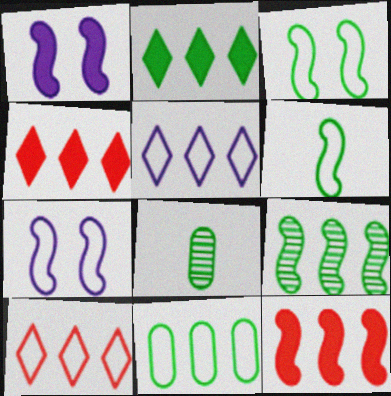[[1, 8, 10], 
[2, 3, 8], 
[2, 9, 11], 
[4, 7, 8]]